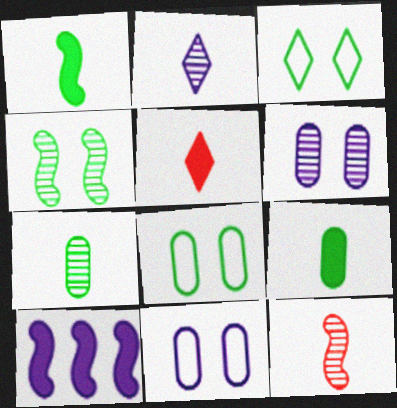[[2, 7, 12], 
[2, 10, 11]]